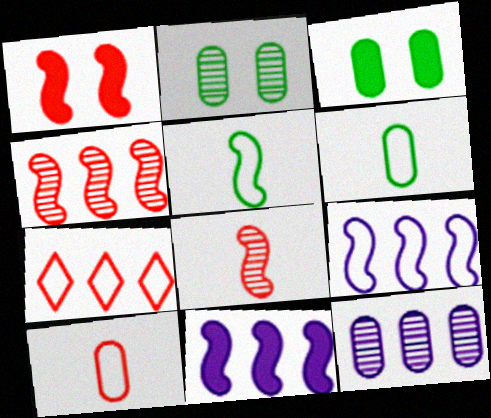[[3, 10, 12]]